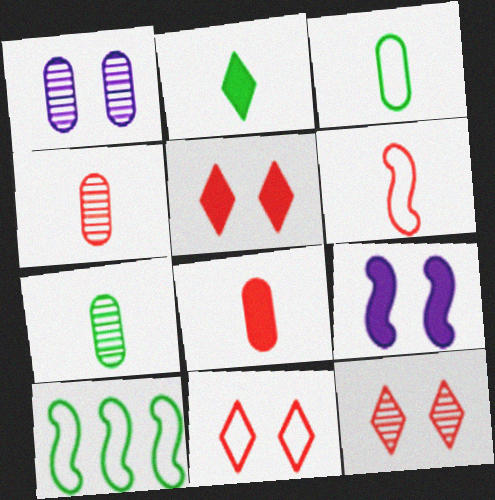[[5, 11, 12]]